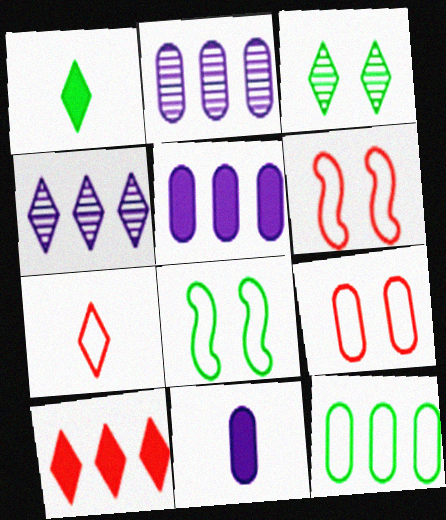[[1, 2, 6]]